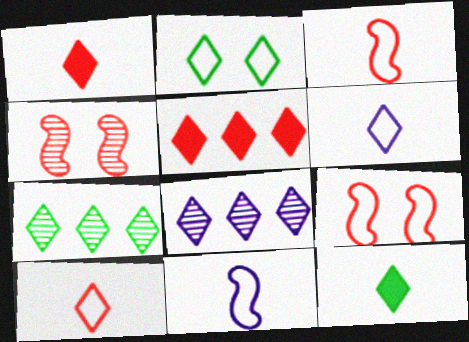[[1, 2, 8], 
[2, 7, 12]]